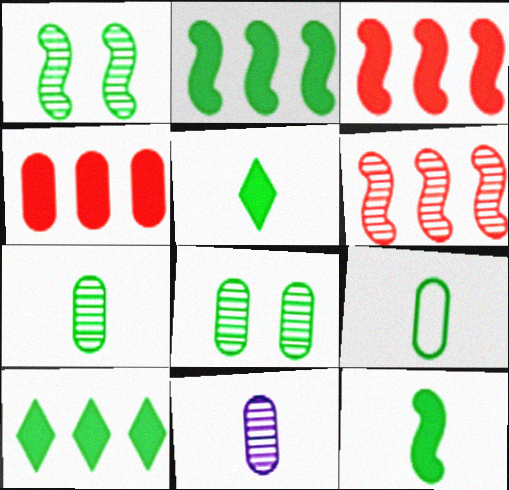[[1, 9, 10]]